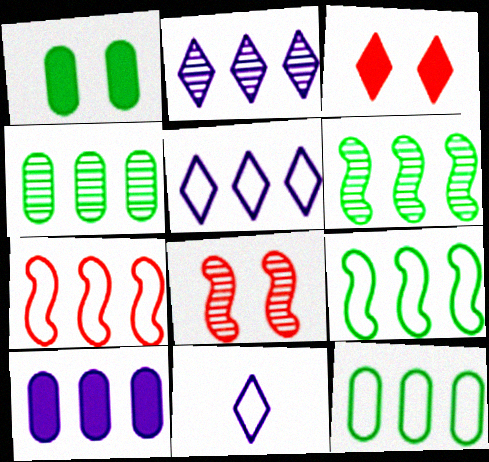[[5, 7, 12]]